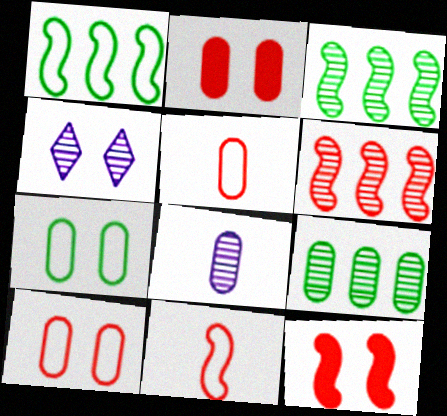[[4, 7, 12], 
[6, 11, 12]]